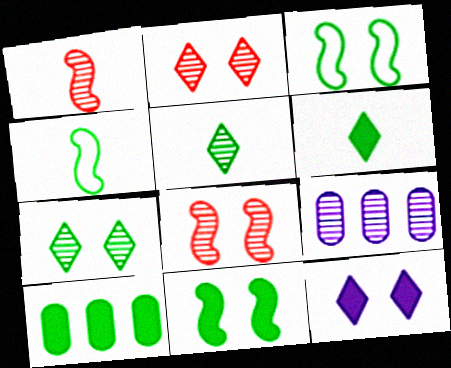[[1, 7, 9], 
[3, 5, 10], 
[4, 7, 10], 
[5, 8, 9], 
[6, 10, 11]]